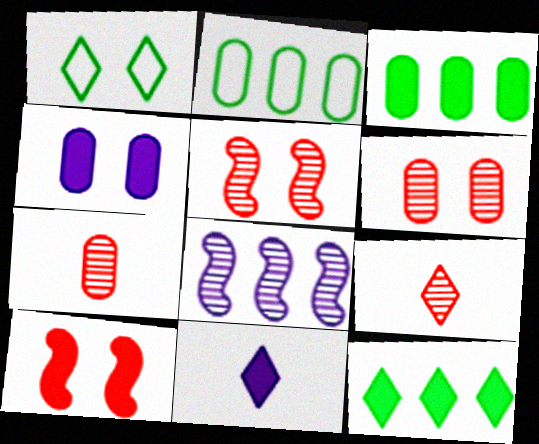[[1, 4, 5], 
[2, 4, 7], 
[2, 5, 11], 
[3, 10, 11]]